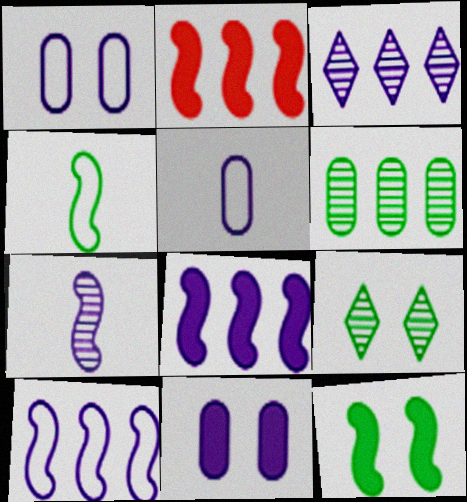[[2, 5, 9]]